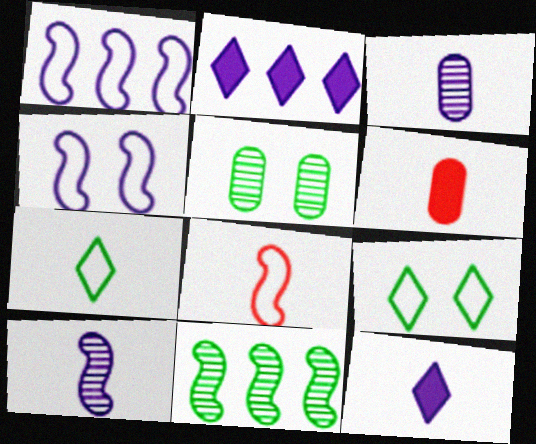[[2, 3, 4], 
[2, 5, 8], 
[6, 7, 10]]